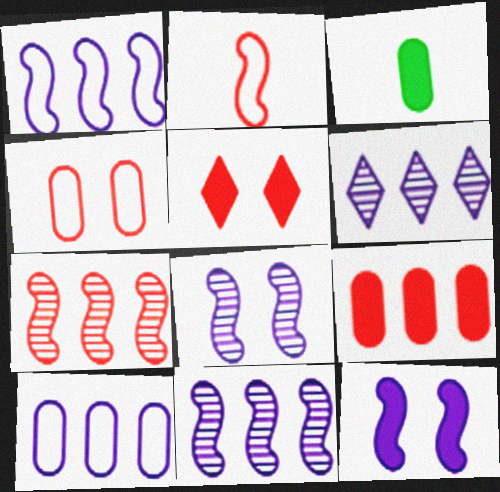[]